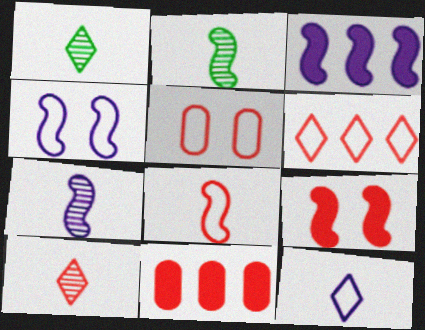[[1, 3, 5], 
[1, 4, 11], 
[3, 4, 7], 
[5, 6, 8]]